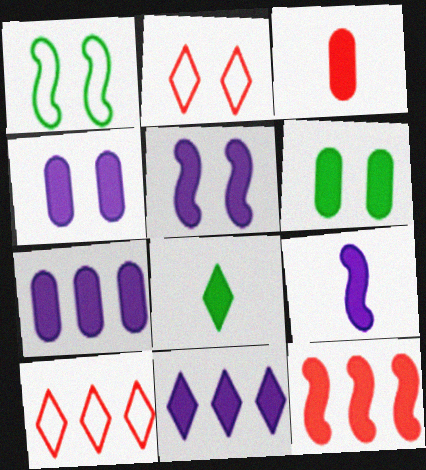[[3, 6, 7], 
[3, 8, 9], 
[4, 8, 12], 
[4, 9, 11]]